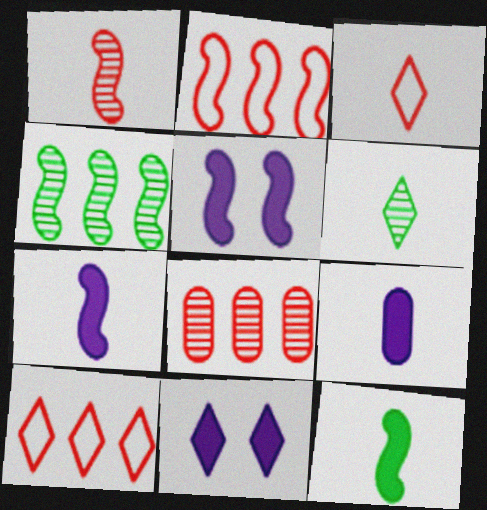[[6, 10, 11]]